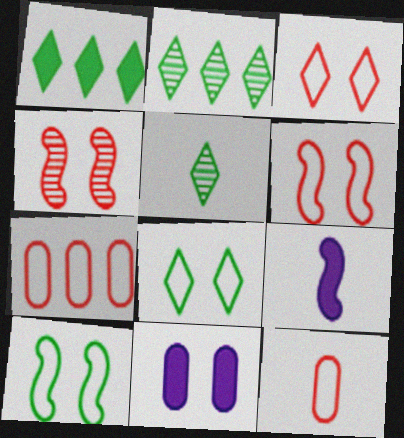[[1, 5, 8], 
[4, 8, 11], 
[5, 9, 12]]